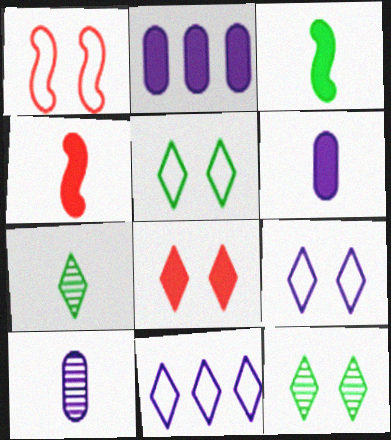[[1, 2, 7], 
[2, 3, 8], 
[7, 8, 11], 
[8, 9, 12]]